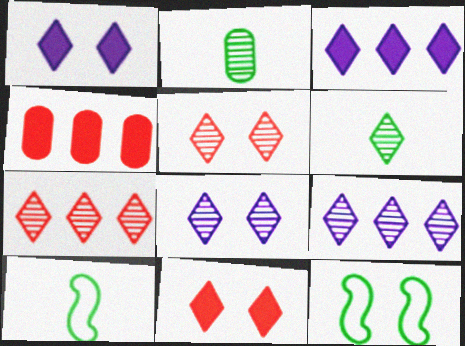[[4, 8, 10], 
[5, 6, 9], 
[6, 7, 8]]